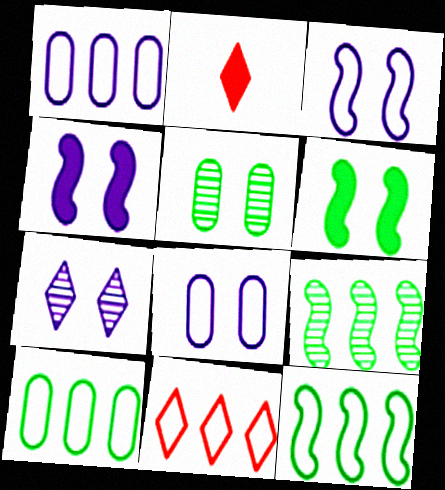[[1, 11, 12], 
[2, 8, 9], 
[4, 7, 8]]